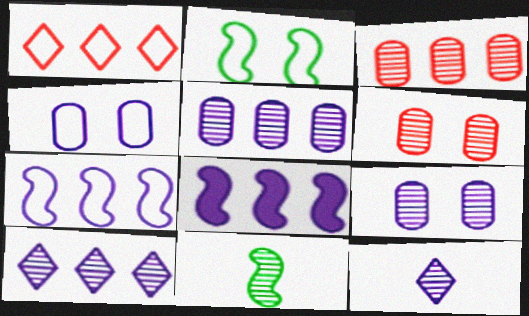[[4, 8, 12], 
[6, 10, 11]]